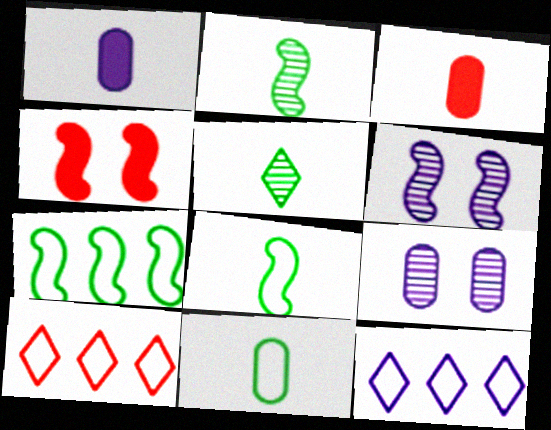[[1, 6, 12]]